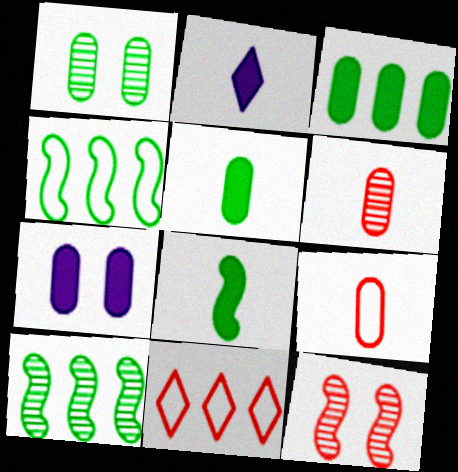[]